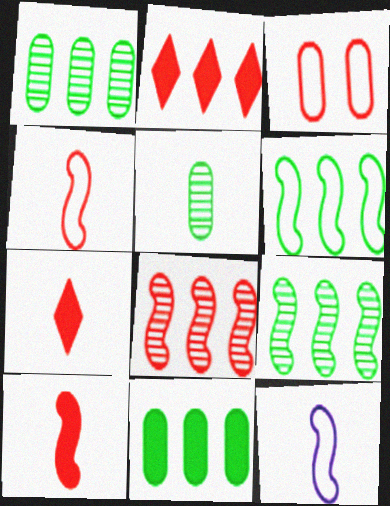[[3, 7, 8], 
[5, 7, 12]]